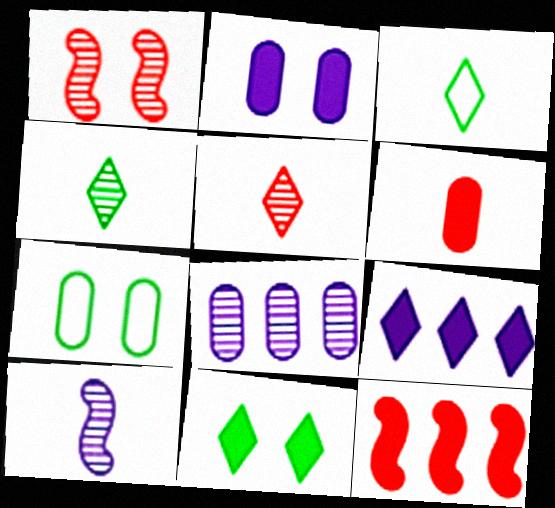[[1, 4, 8], 
[3, 6, 10], 
[6, 7, 8]]